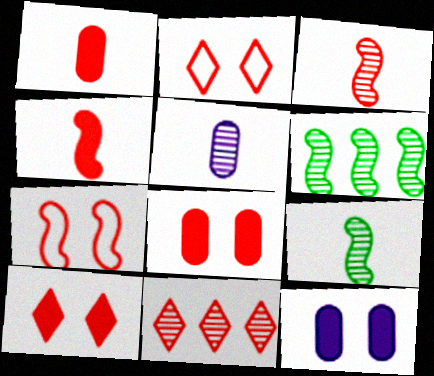[[1, 7, 11]]